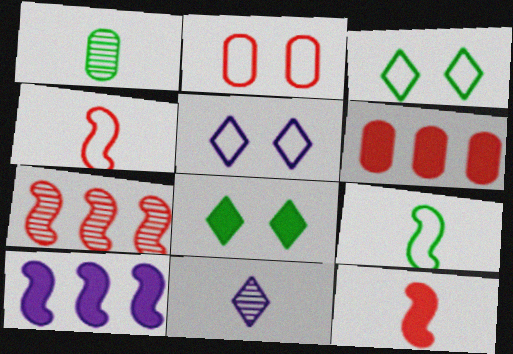[]